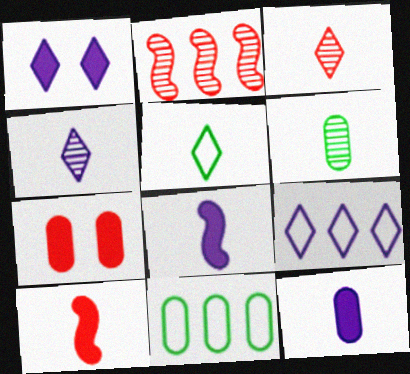[[1, 4, 9]]